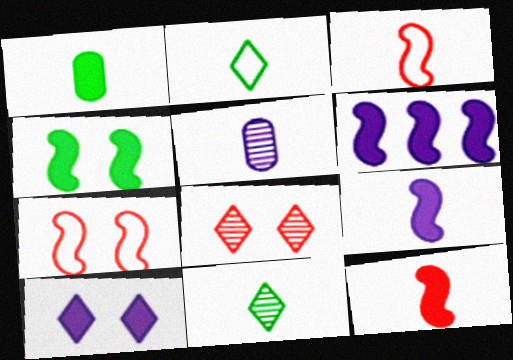[[2, 5, 12], 
[4, 6, 12]]